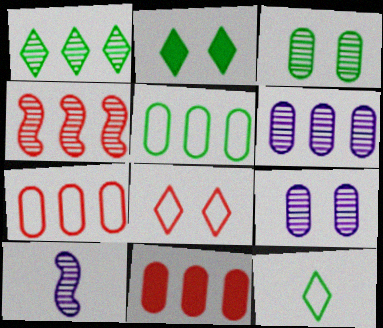[[1, 2, 12], 
[1, 4, 6], 
[2, 7, 10], 
[5, 6, 11]]